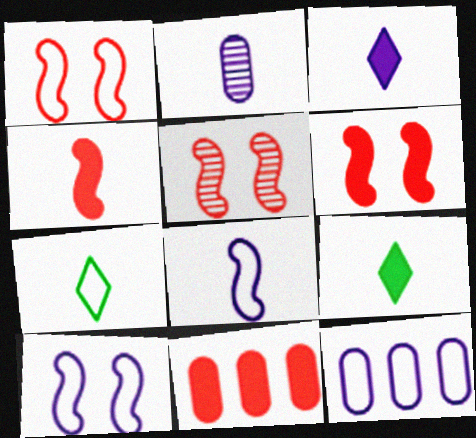[[1, 5, 6], 
[1, 7, 12], 
[2, 3, 8], 
[2, 4, 7], 
[5, 9, 12]]